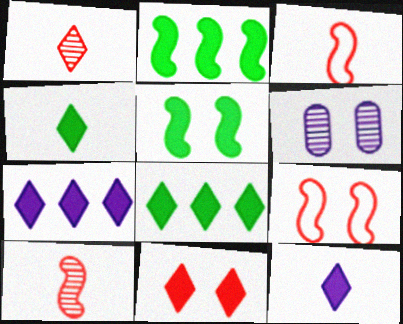[[3, 6, 8], 
[4, 7, 11], 
[8, 11, 12]]